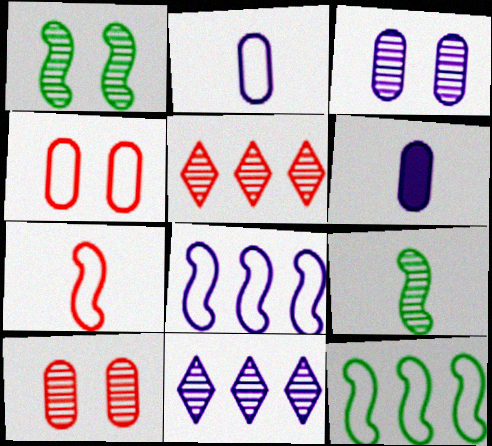[[3, 5, 9], 
[9, 10, 11]]